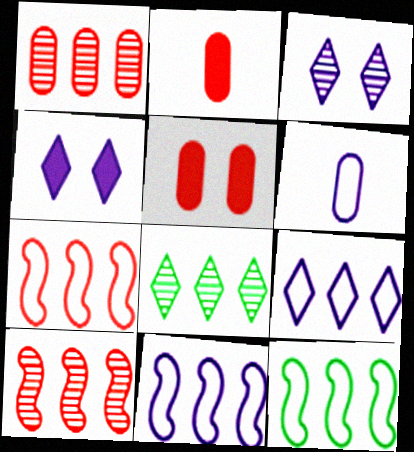[[2, 3, 12], 
[7, 11, 12]]